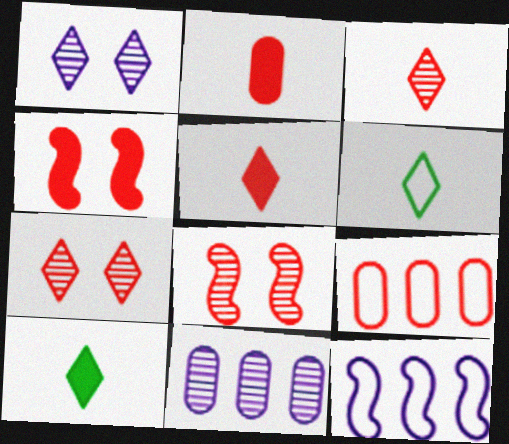[[3, 4, 9], 
[4, 6, 11], 
[5, 8, 9]]